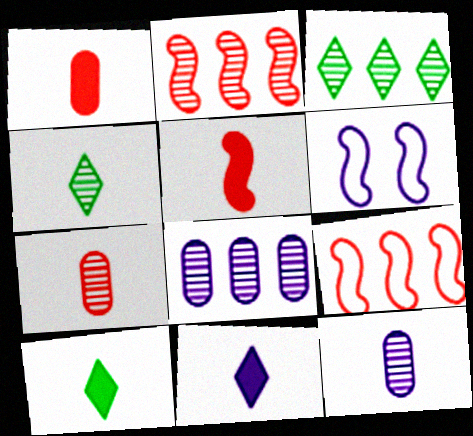[[1, 3, 6], 
[2, 3, 8], 
[6, 8, 11]]